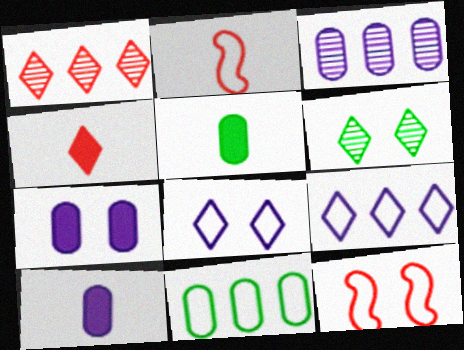[[2, 8, 11], 
[4, 6, 9], 
[6, 7, 12]]